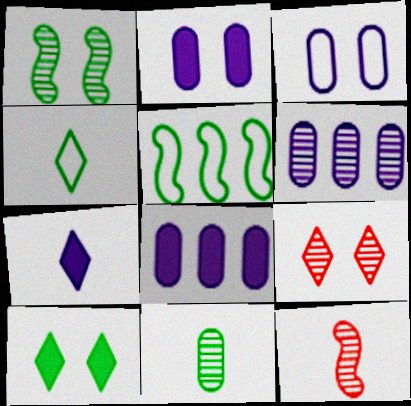[[5, 10, 11]]